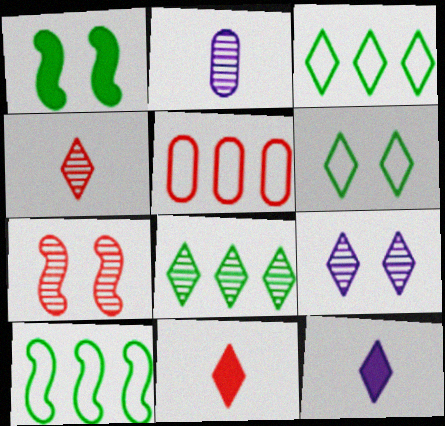[[2, 7, 8], 
[3, 9, 11], 
[4, 8, 9], 
[5, 7, 11]]